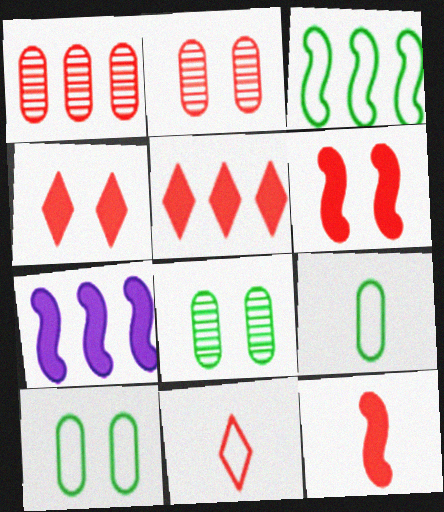[[1, 6, 11], 
[7, 8, 11]]